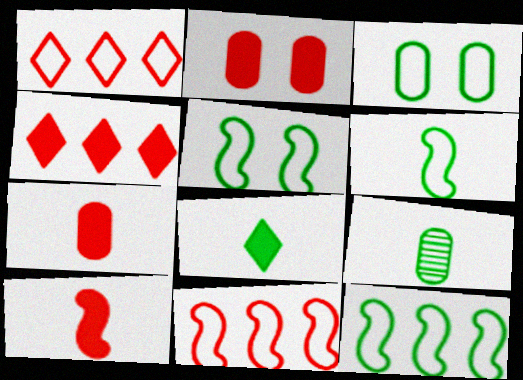[[2, 4, 10], 
[5, 6, 12], 
[6, 8, 9]]